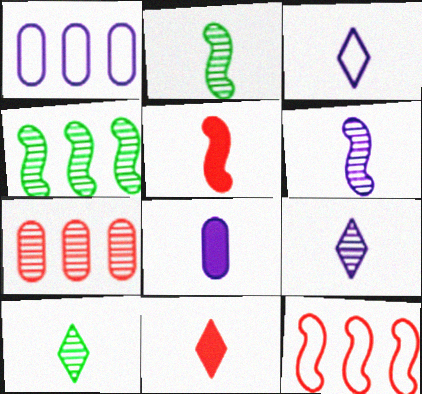[[3, 6, 8], 
[3, 10, 11]]